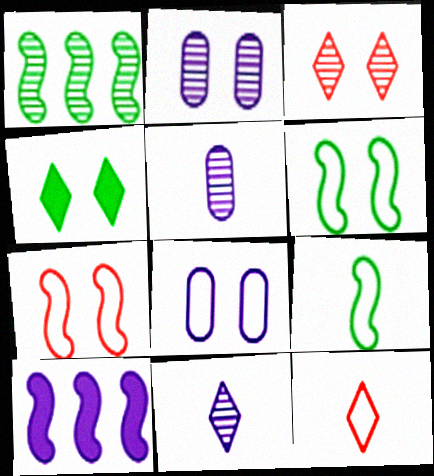[[1, 3, 5], 
[2, 4, 7], 
[8, 10, 11]]